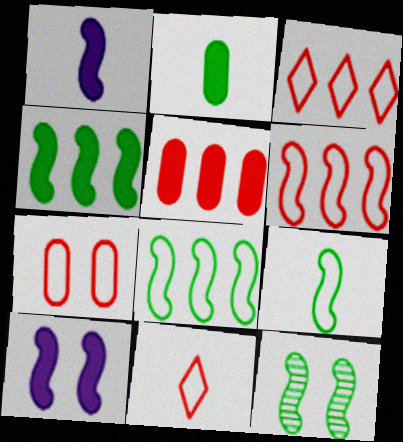[[1, 6, 12], 
[4, 9, 12], 
[6, 7, 11]]